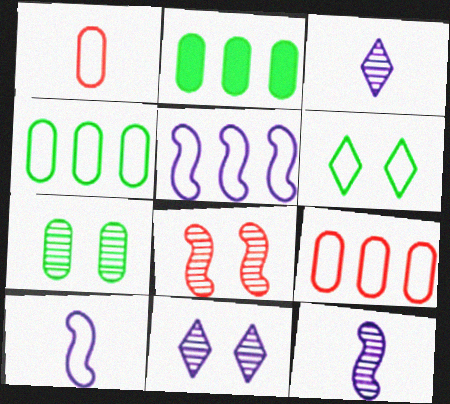[[1, 5, 6], 
[6, 9, 10], 
[7, 8, 11]]